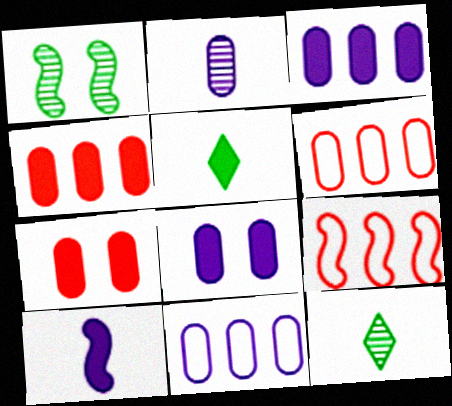[[1, 9, 10], 
[2, 8, 11], 
[8, 9, 12]]